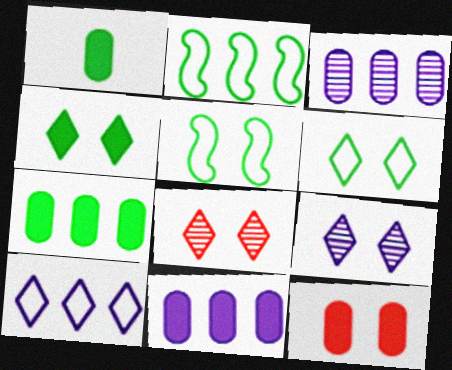[[1, 11, 12], 
[5, 9, 12]]